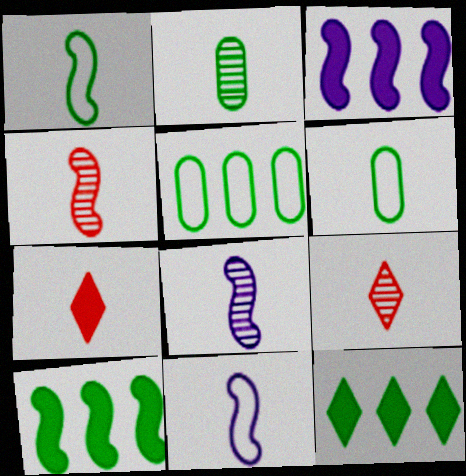[[2, 7, 11], 
[2, 8, 9], 
[6, 7, 8]]